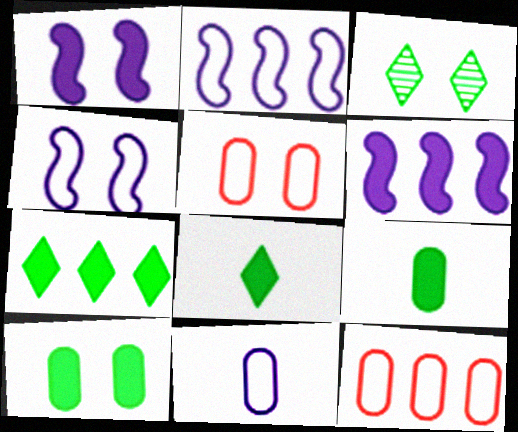[[1, 3, 5]]